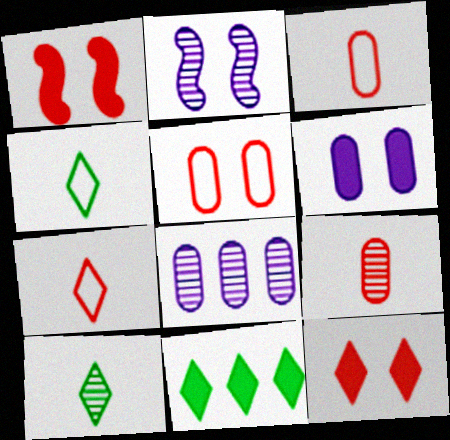[[1, 4, 8], 
[2, 3, 11]]